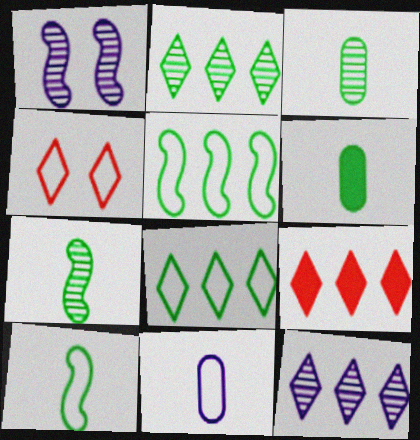[[4, 5, 11], 
[8, 9, 12]]